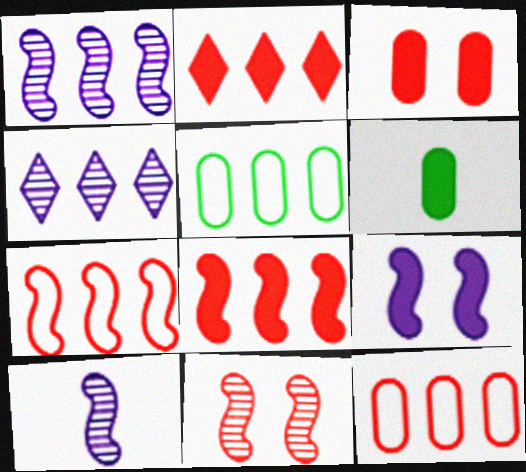[[1, 2, 5], 
[2, 6, 9], 
[4, 5, 8]]